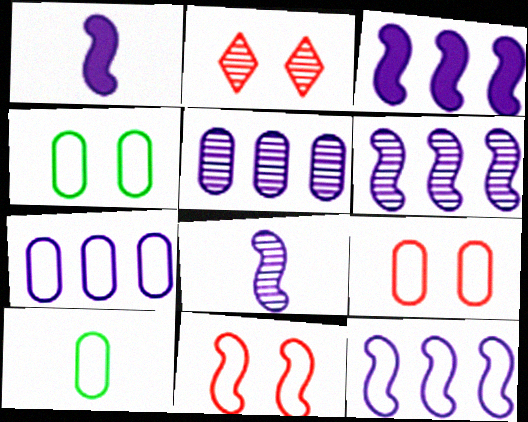[[2, 3, 10], 
[3, 6, 12], 
[7, 9, 10]]